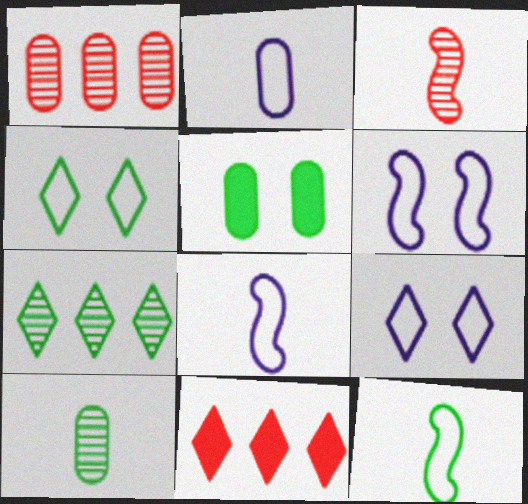[[1, 2, 5], 
[5, 7, 12], 
[6, 10, 11]]